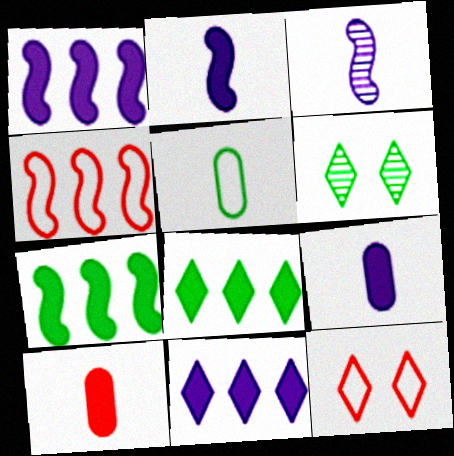[[4, 6, 9], 
[5, 6, 7]]